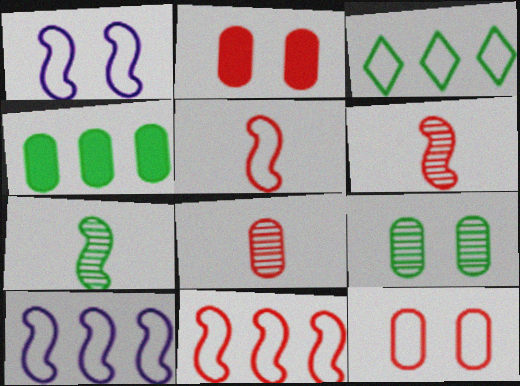[]